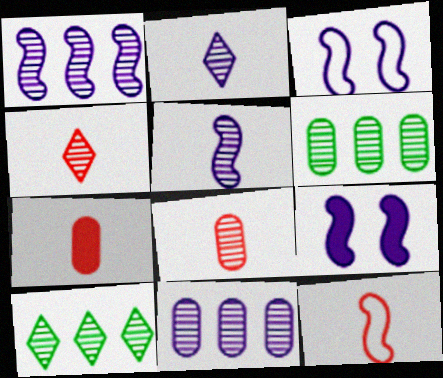[[3, 7, 10], 
[4, 7, 12]]